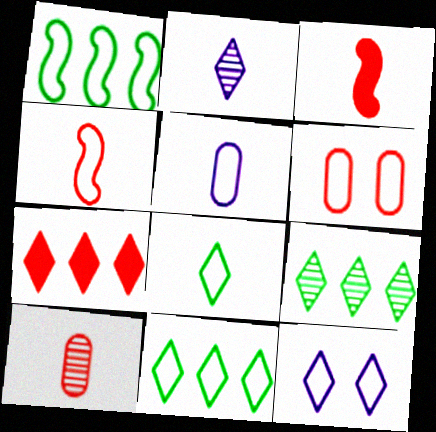[[4, 5, 8]]